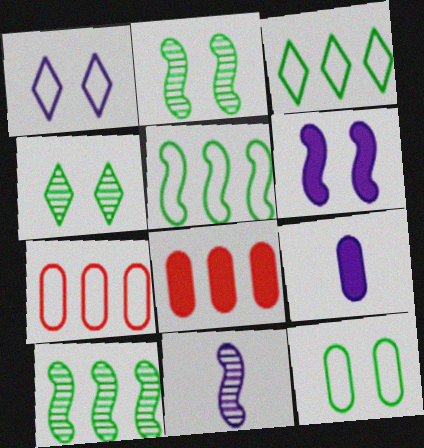[]